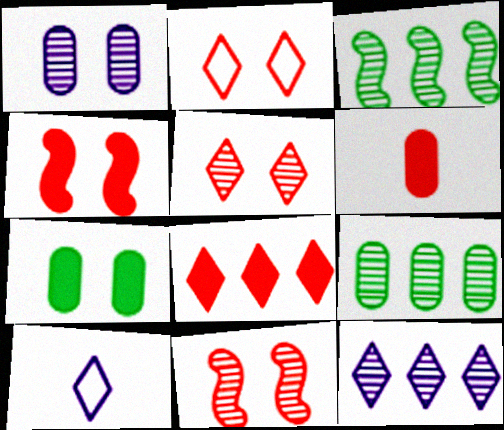[[4, 6, 8], 
[4, 9, 10]]